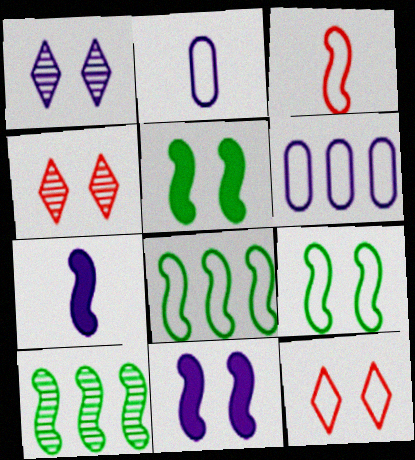[[1, 6, 7], 
[2, 8, 12], 
[3, 10, 11]]